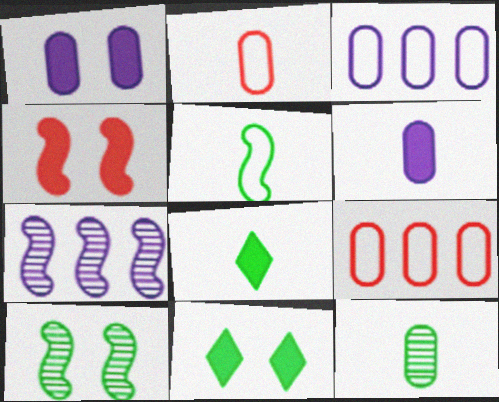[[1, 4, 11], 
[1, 9, 12], 
[2, 6, 12], 
[2, 7, 11], 
[4, 5, 7], 
[5, 8, 12]]